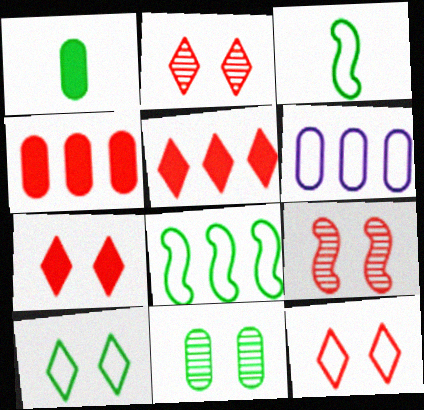[[2, 7, 12], 
[3, 6, 12]]